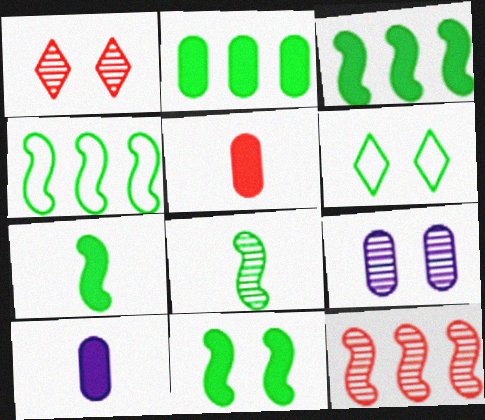[[1, 4, 10], 
[2, 6, 8], 
[3, 7, 11], 
[4, 8, 11], 
[6, 10, 12]]